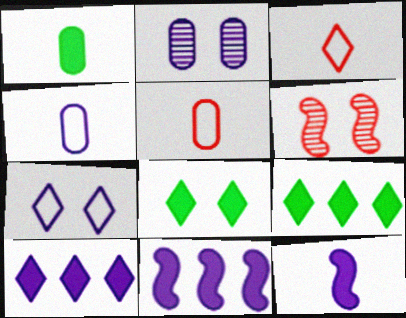[[4, 6, 9]]